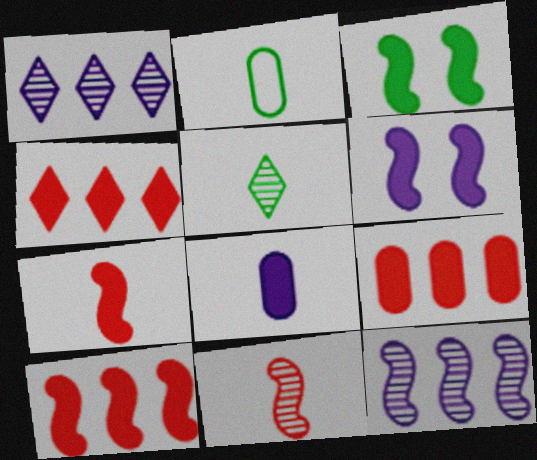[[3, 4, 8], 
[4, 9, 10]]